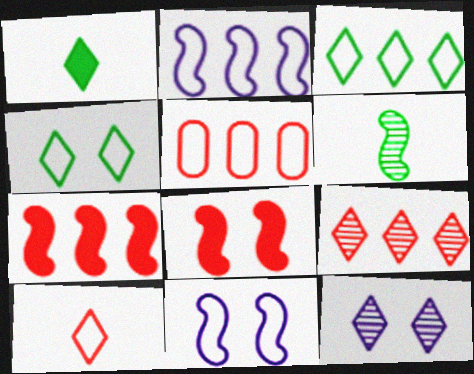[[2, 3, 5], 
[2, 6, 8], 
[5, 7, 9], 
[6, 7, 11]]